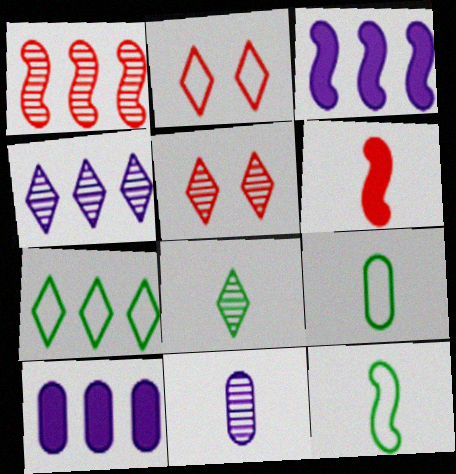[[1, 7, 10], 
[3, 5, 9], 
[4, 5, 8], 
[5, 10, 12]]